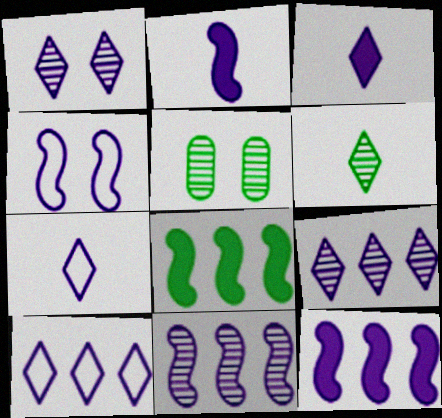[[1, 3, 10], 
[2, 4, 11]]